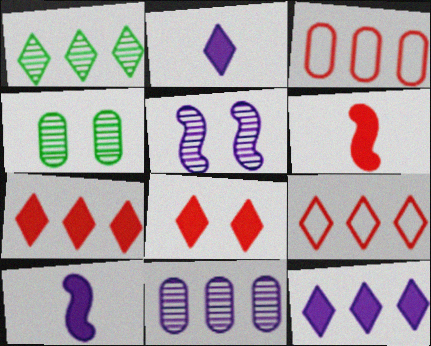[[1, 9, 12], 
[4, 9, 10]]